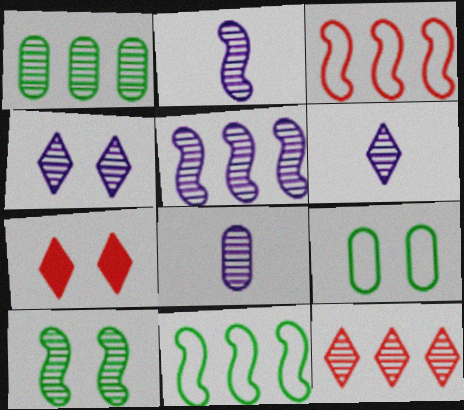[[1, 5, 12], 
[2, 6, 8], 
[4, 5, 8], 
[7, 8, 11], 
[8, 10, 12]]